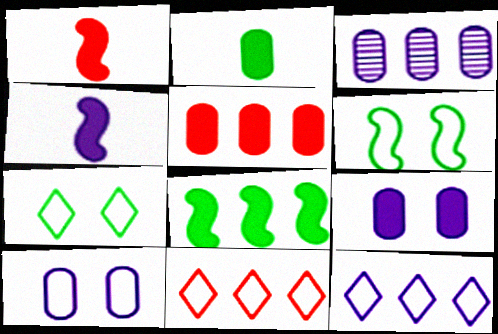[[1, 3, 7], 
[2, 5, 9], 
[3, 8, 11]]